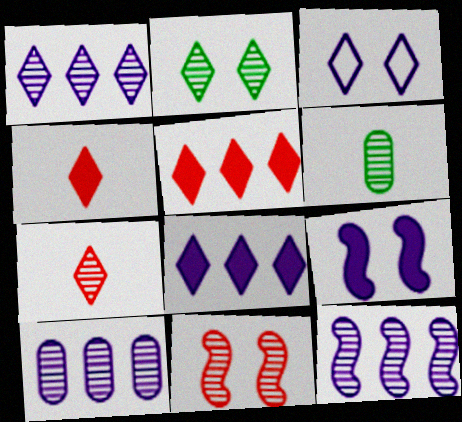[[1, 2, 7], 
[1, 6, 11], 
[1, 10, 12]]